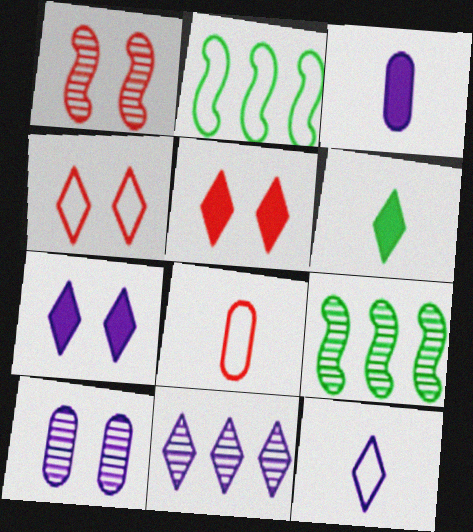[[3, 4, 9], 
[4, 6, 11], 
[7, 8, 9], 
[7, 11, 12]]